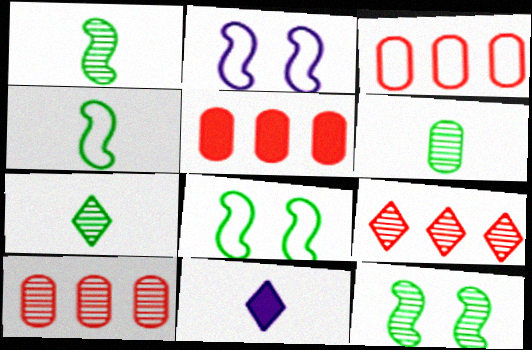[[1, 6, 7], 
[2, 5, 7], 
[3, 5, 10], 
[3, 11, 12], 
[8, 10, 11]]